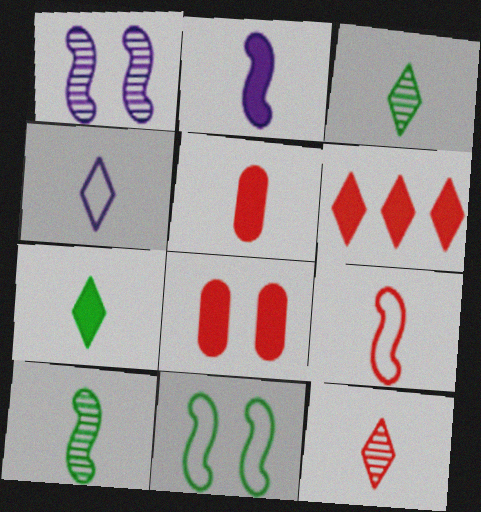[[2, 5, 7], 
[2, 9, 10], 
[4, 5, 10], 
[4, 7, 12], 
[5, 9, 12]]